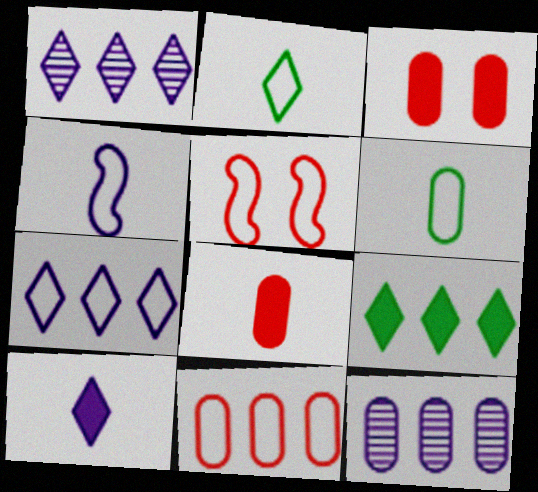[[3, 6, 12], 
[5, 6, 7]]